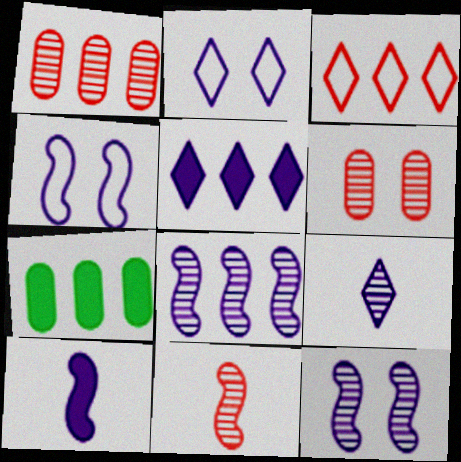[[2, 5, 9], 
[2, 7, 11], 
[3, 7, 8], 
[4, 8, 10]]